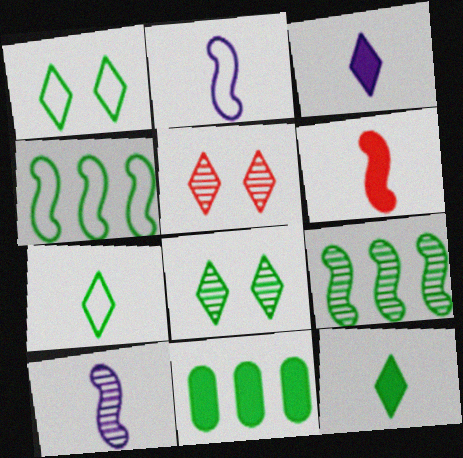[[2, 5, 11]]